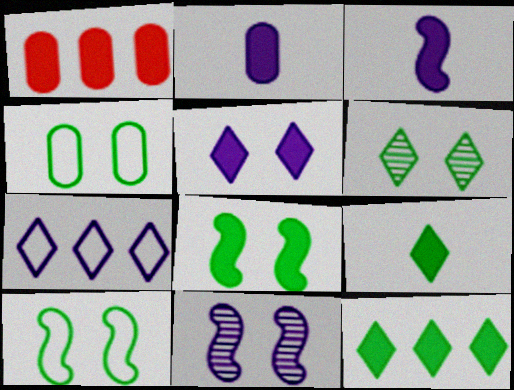[[2, 7, 11], 
[4, 6, 8]]